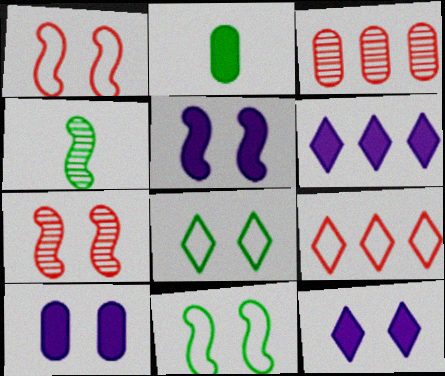[[4, 9, 10], 
[5, 7, 11], 
[5, 10, 12], 
[7, 8, 10]]